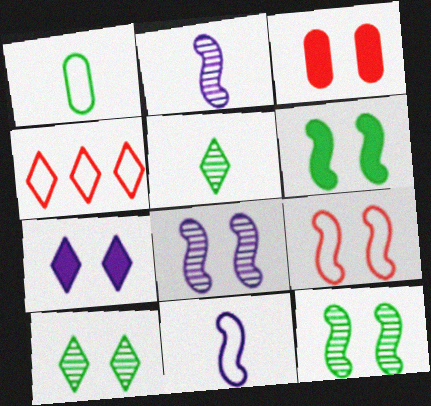[[3, 6, 7], 
[4, 5, 7], 
[6, 8, 9]]